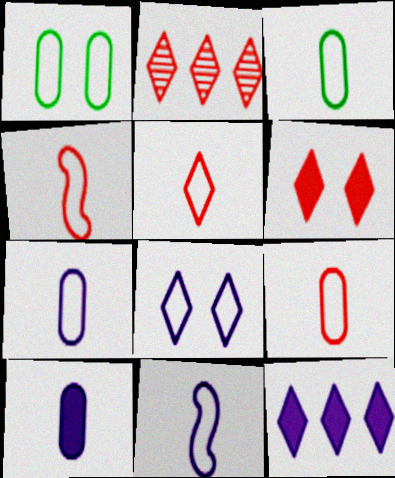[[2, 5, 6], 
[3, 5, 11], 
[3, 7, 9], 
[4, 5, 9]]